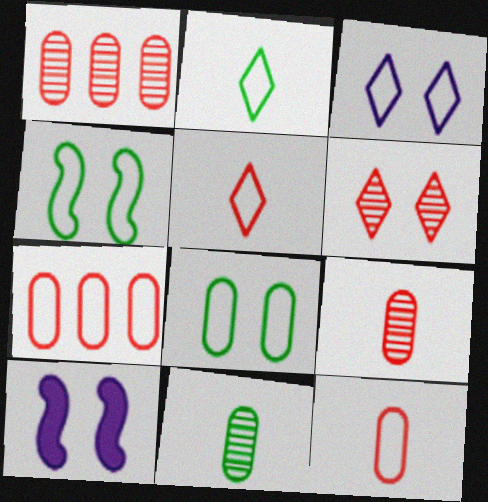[[1, 2, 10], 
[6, 8, 10]]